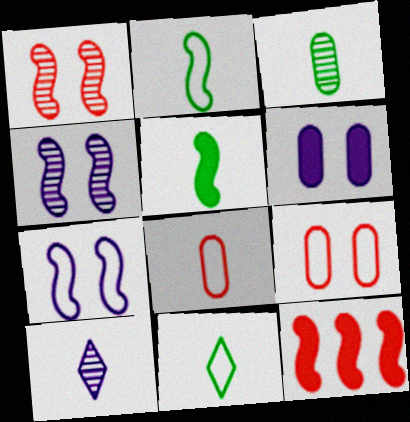[[2, 4, 12], 
[3, 5, 11], 
[5, 8, 10]]